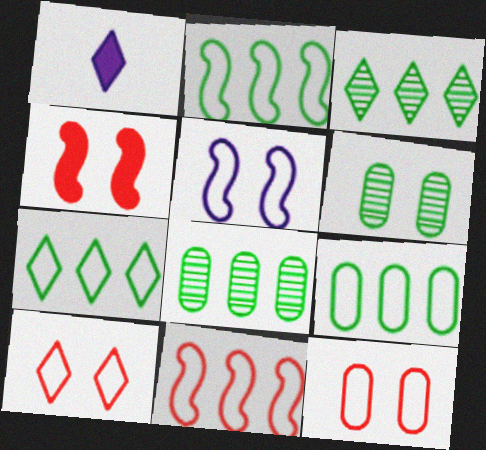[[1, 3, 10], 
[1, 6, 11], 
[2, 7, 9]]